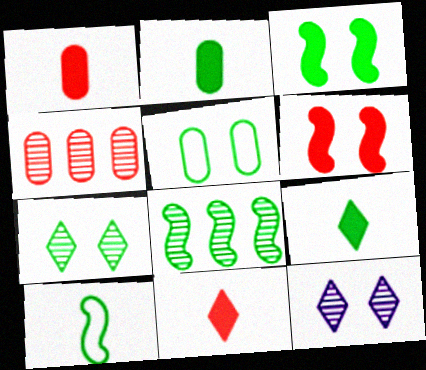[[3, 5, 7], 
[3, 8, 10], 
[5, 6, 12], 
[5, 8, 9]]